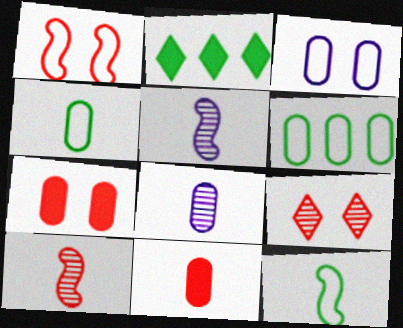[[1, 2, 8], 
[1, 7, 9], 
[2, 3, 10], 
[4, 8, 11], 
[6, 7, 8]]